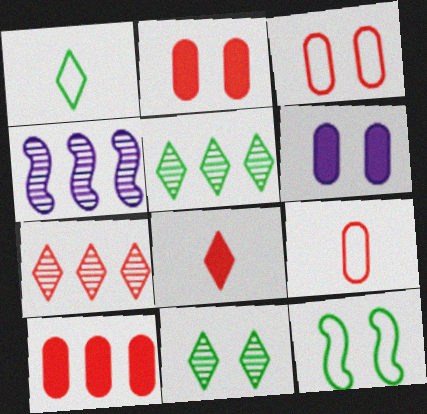[[1, 2, 4]]